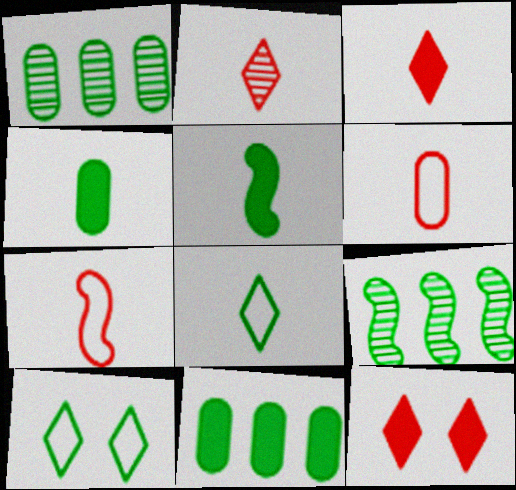[[1, 5, 10], 
[4, 9, 10]]